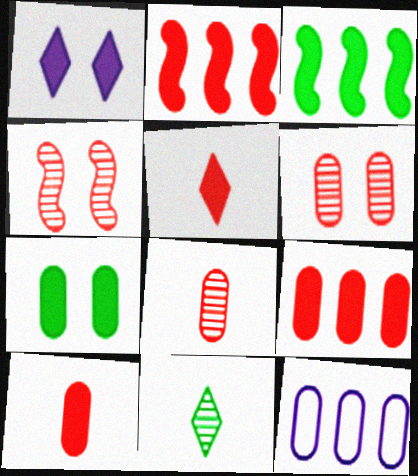[[1, 3, 10], 
[7, 8, 12]]